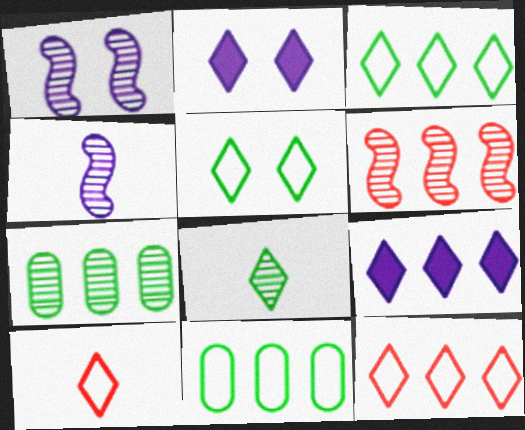[[2, 8, 12], 
[6, 9, 11]]